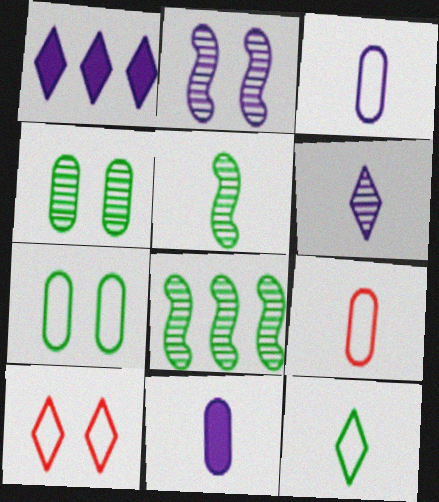[[1, 2, 3], 
[8, 10, 11]]